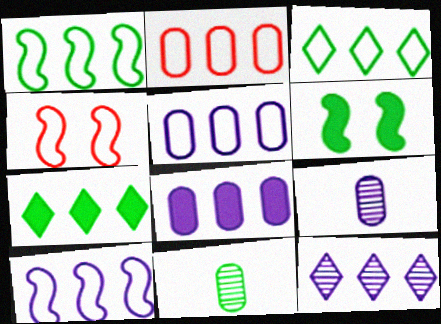[[2, 3, 10], 
[3, 6, 11], 
[4, 7, 9], 
[8, 10, 12]]